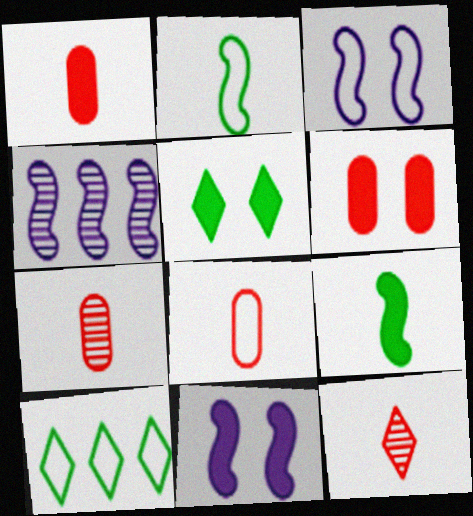[[1, 7, 8], 
[3, 8, 10], 
[4, 5, 8], 
[5, 6, 11], 
[7, 10, 11]]